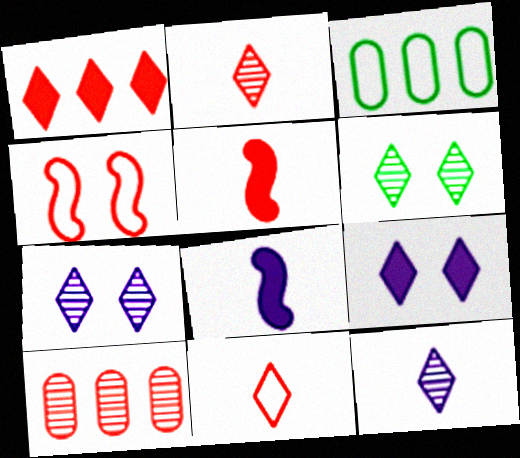[[3, 5, 7]]